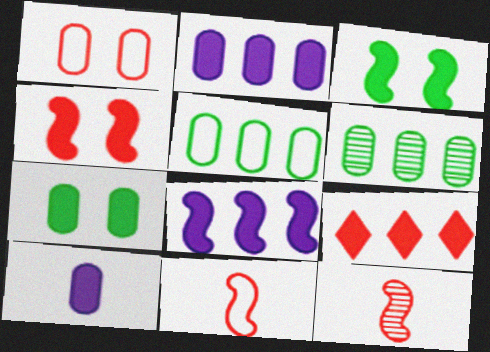[[1, 6, 10], 
[1, 9, 12], 
[3, 9, 10]]